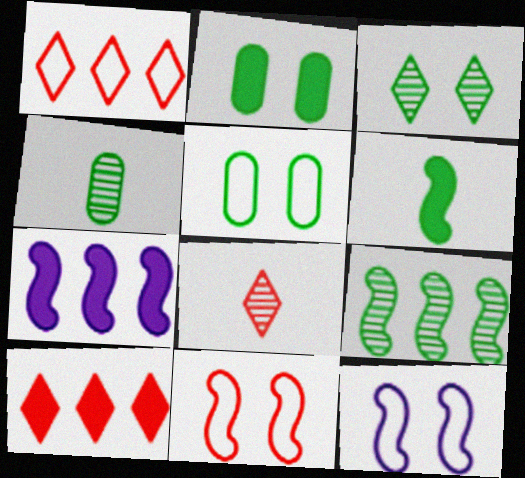[[3, 4, 9], 
[4, 10, 12], 
[5, 7, 8]]